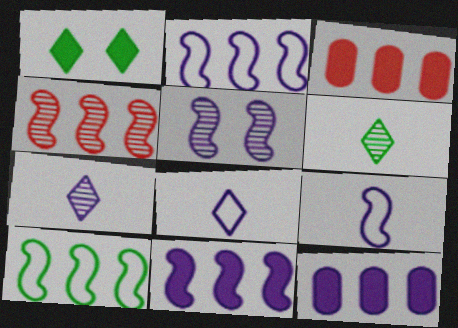[[4, 10, 11], 
[5, 8, 12], 
[5, 9, 11]]